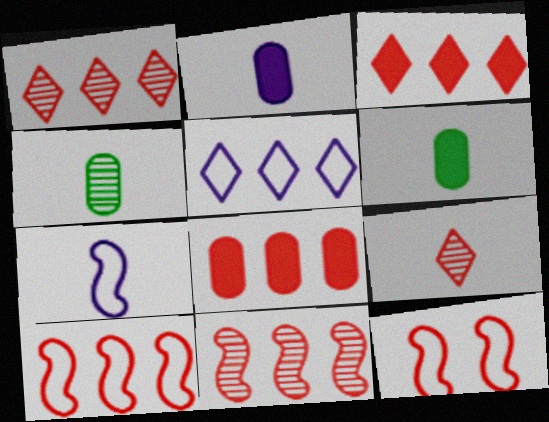[[1, 8, 10], 
[6, 7, 9], 
[8, 9, 12]]